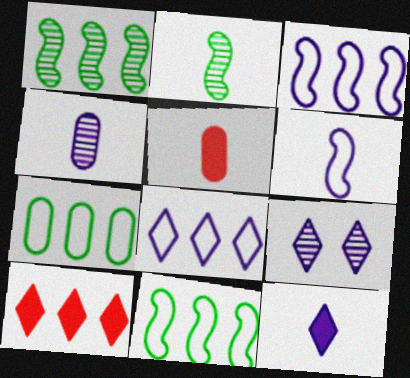[[4, 6, 12], 
[5, 9, 11], 
[8, 9, 12]]